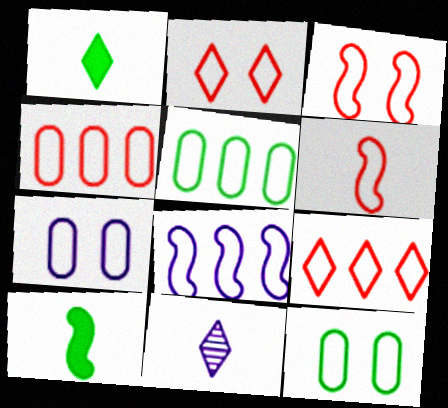[[2, 4, 6], 
[5, 8, 9]]